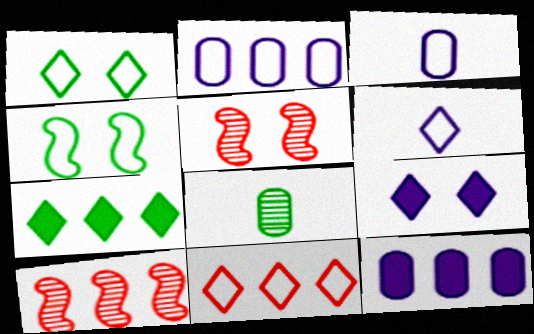[[1, 6, 11], 
[2, 7, 10], 
[3, 4, 11], 
[3, 5, 7], 
[4, 7, 8]]